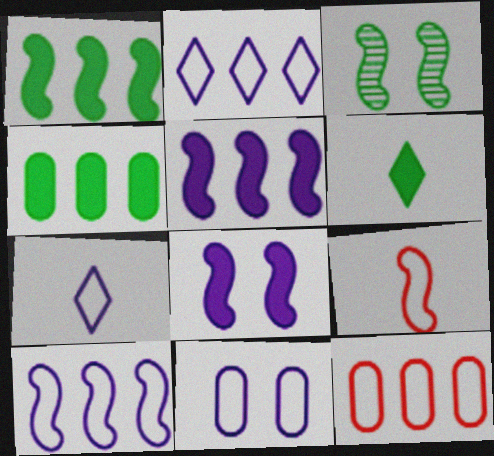[[3, 5, 9], 
[7, 10, 11]]